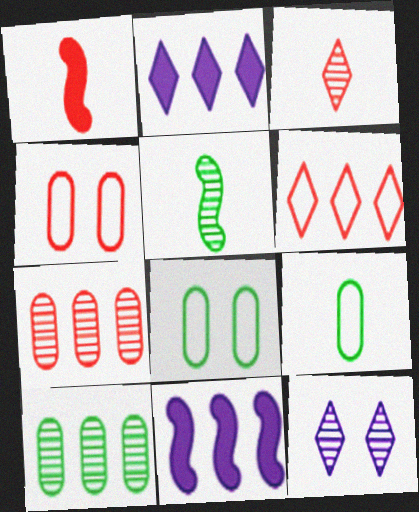[[2, 4, 5], 
[3, 8, 11], 
[5, 7, 12], 
[6, 10, 11]]